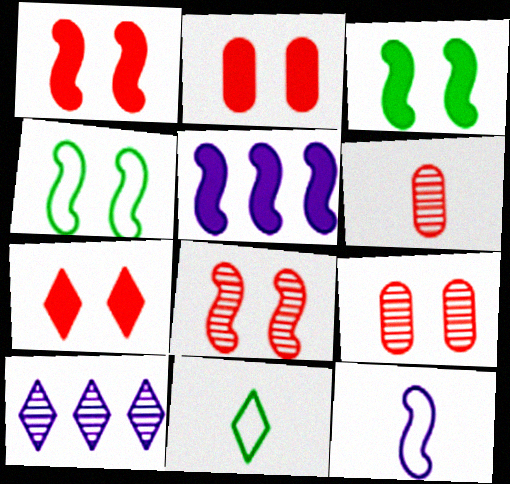[[1, 2, 7], 
[5, 9, 11], 
[7, 10, 11]]